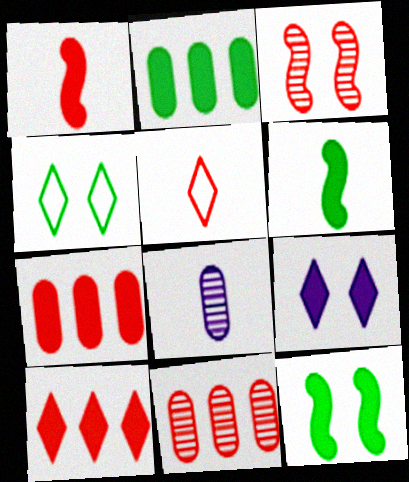[[1, 2, 9], 
[3, 5, 7], 
[5, 6, 8], 
[6, 7, 9]]